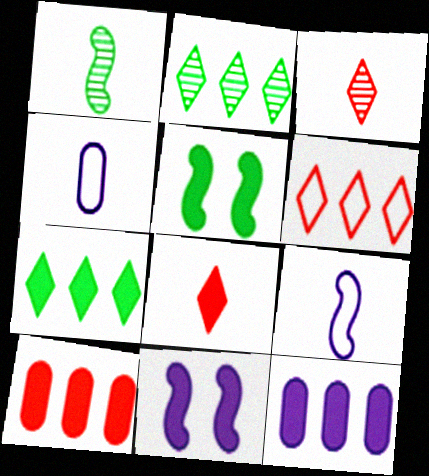[[1, 4, 8], 
[5, 8, 12]]